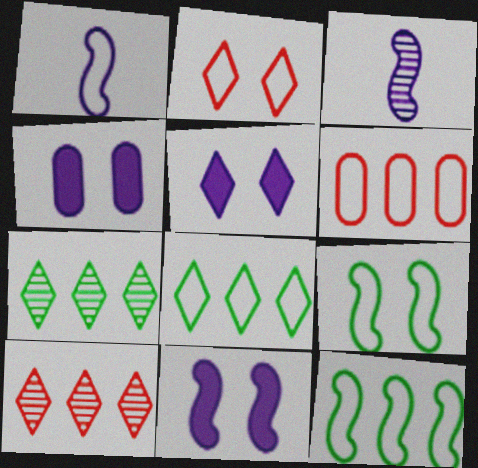[[4, 5, 11]]